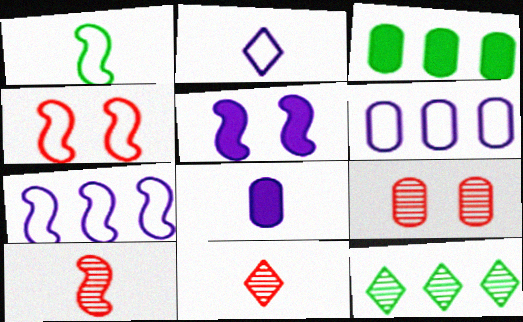[[1, 4, 7], 
[1, 8, 11], 
[4, 8, 12]]